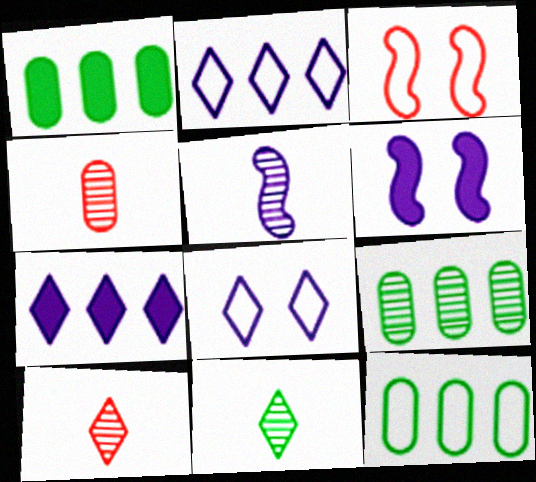[[1, 9, 12], 
[4, 5, 11], 
[6, 10, 12]]